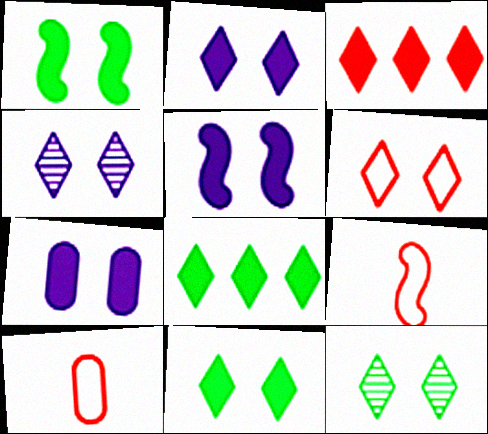[[2, 5, 7], 
[2, 6, 12], 
[4, 6, 11]]